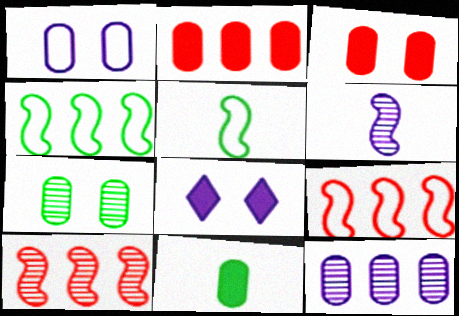[[1, 3, 7]]